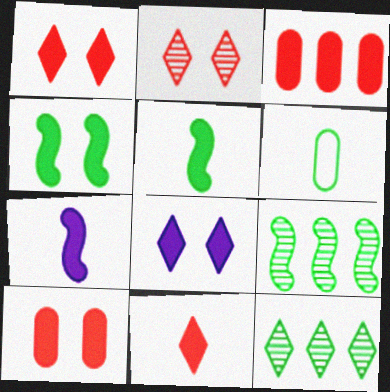[[3, 5, 8], 
[4, 6, 12], 
[4, 8, 10]]